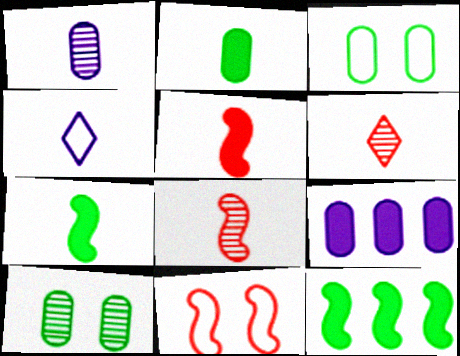[[2, 4, 8]]